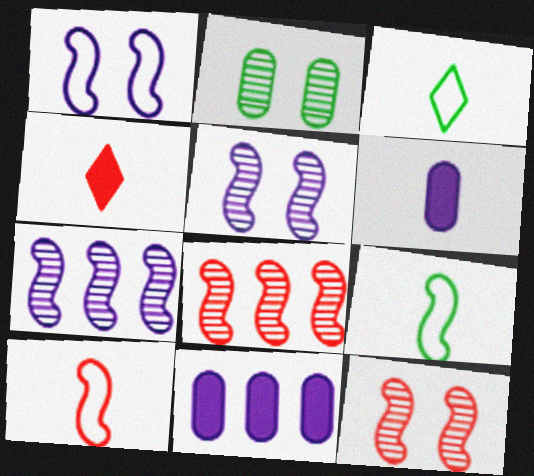[[3, 11, 12]]